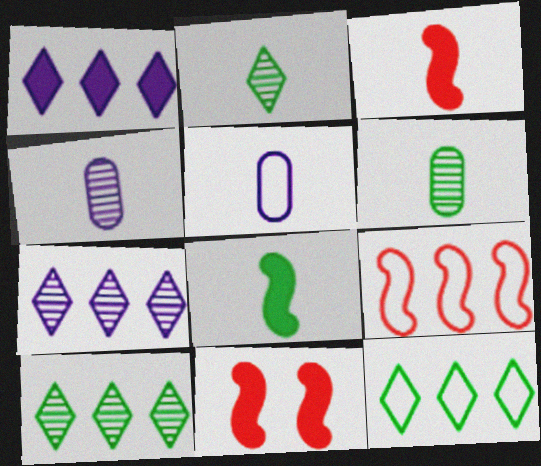[[2, 3, 5], 
[4, 11, 12], 
[5, 10, 11]]